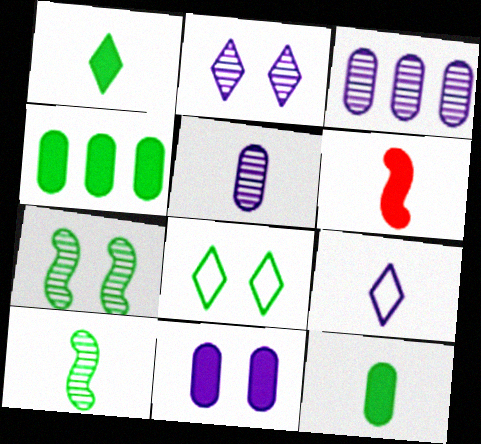[[3, 6, 8], 
[4, 8, 10]]